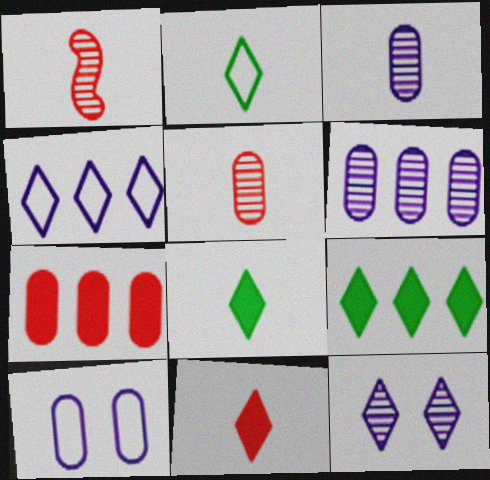[[1, 9, 10]]